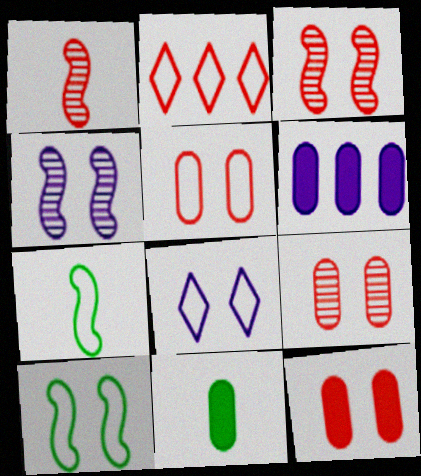[[1, 2, 12], 
[2, 4, 11], 
[5, 8, 10], 
[5, 9, 12], 
[6, 11, 12]]